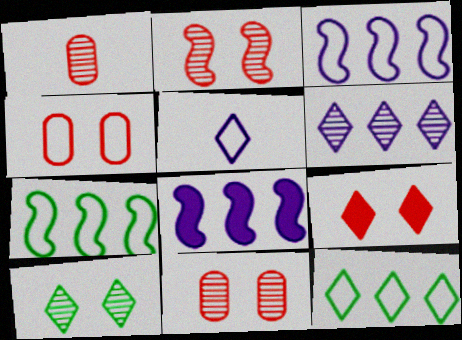[[2, 4, 9], 
[4, 5, 7]]